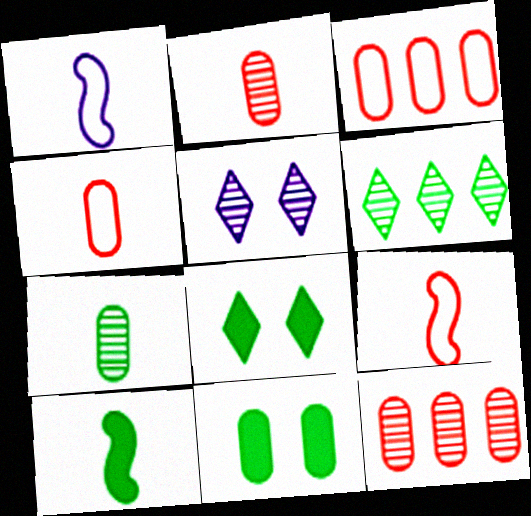[[1, 8, 12], 
[3, 5, 10]]